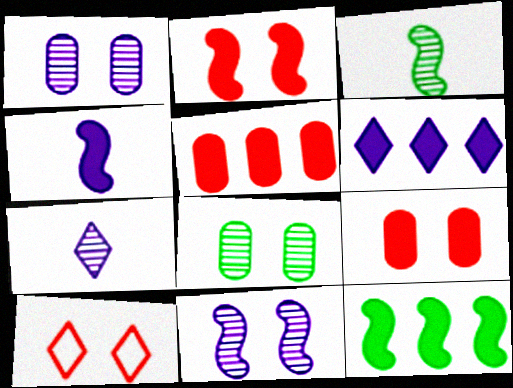[[2, 4, 12], 
[5, 6, 12]]